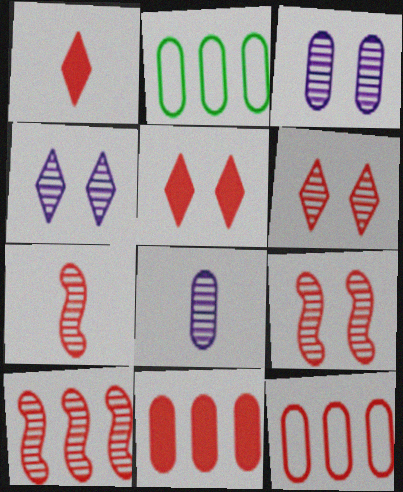[[1, 9, 12], 
[5, 7, 12], 
[7, 9, 10]]